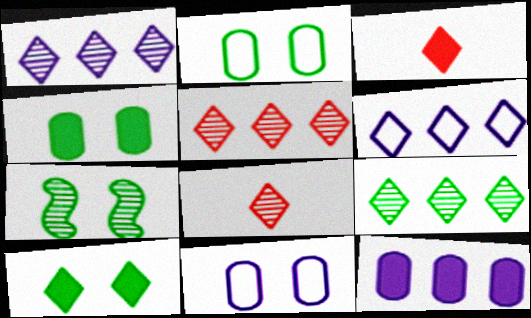[[1, 5, 9], 
[2, 7, 10], 
[6, 8, 10]]